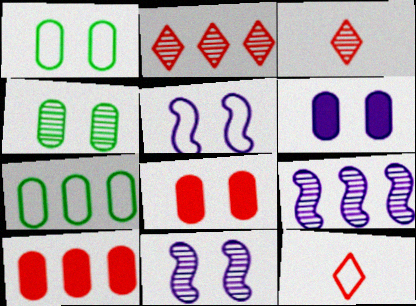[[3, 4, 9], 
[5, 7, 12]]